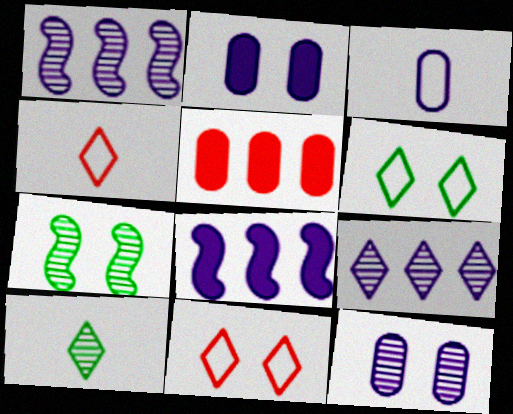[[2, 7, 11]]